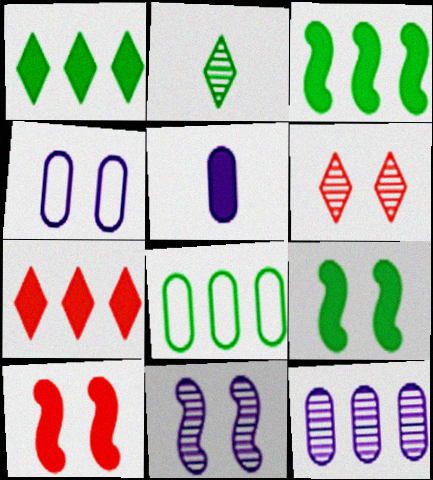[[1, 5, 10], 
[2, 8, 9], 
[4, 5, 12], 
[4, 6, 9], 
[5, 7, 9]]